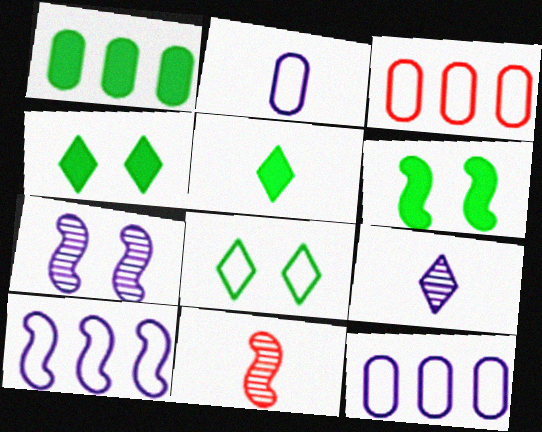[[1, 5, 6], 
[2, 5, 11], 
[3, 5, 7], 
[3, 6, 9], 
[4, 11, 12], 
[6, 10, 11]]